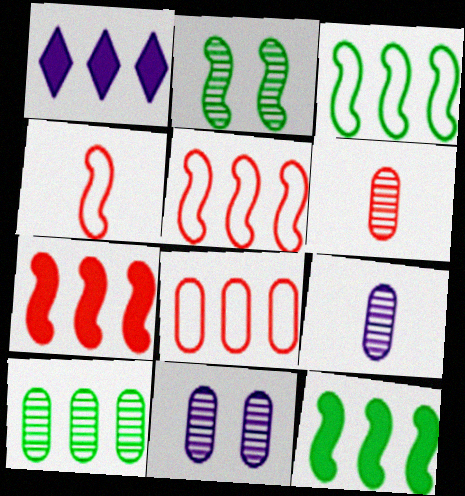[[1, 5, 10], 
[6, 10, 11]]